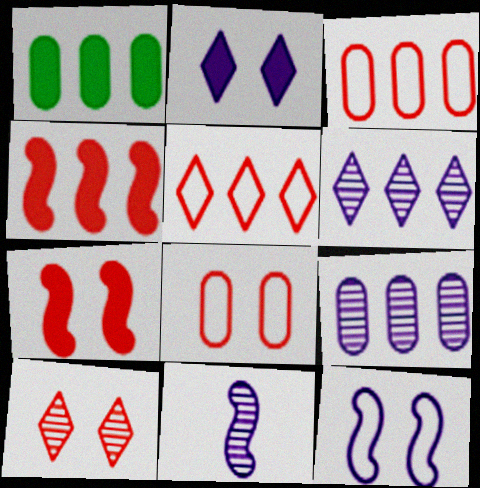[[1, 3, 9], 
[7, 8, 10]]